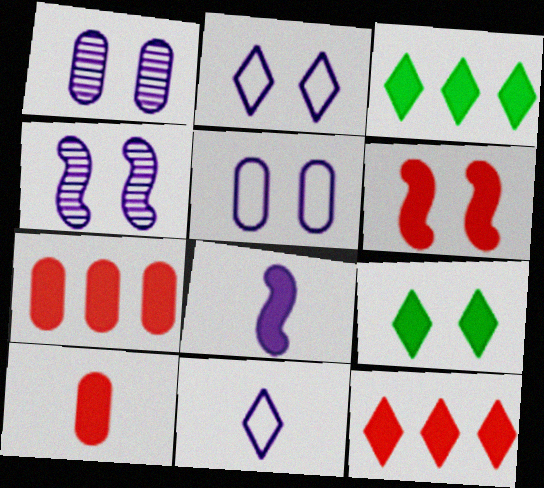[[6, 10, 12], 
[7, 8, 9]]